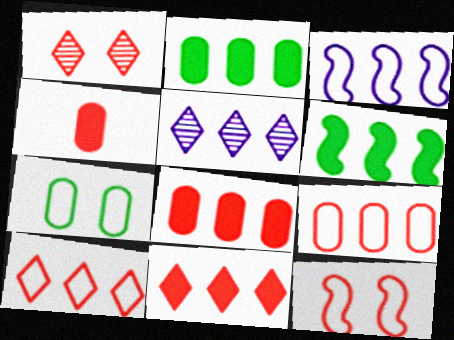[[5, 6, 9]]